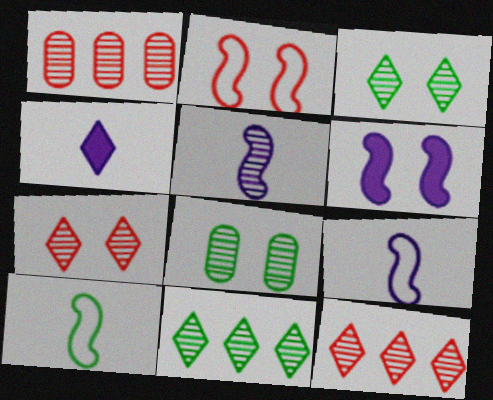[[1, 3, 5], 
[5, 8, 12]]